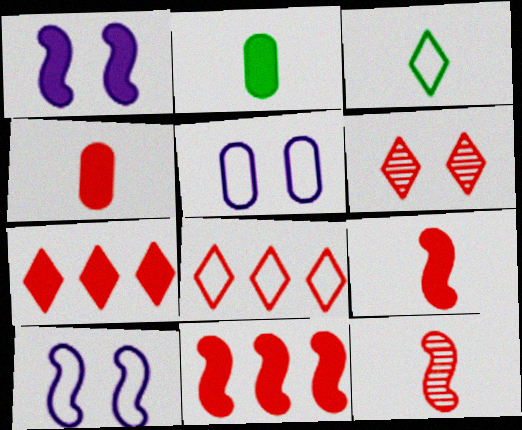[[1, 2, 7]]